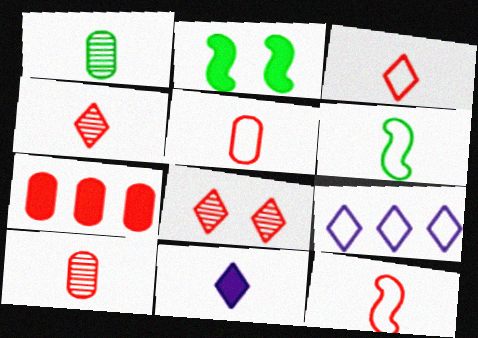[[1, 11, 12], 
[2, 7, 11], 
[2, 9, 10], 
[3, 5, 12], 
[6, 10, 11], 
[7, 8, 12]]